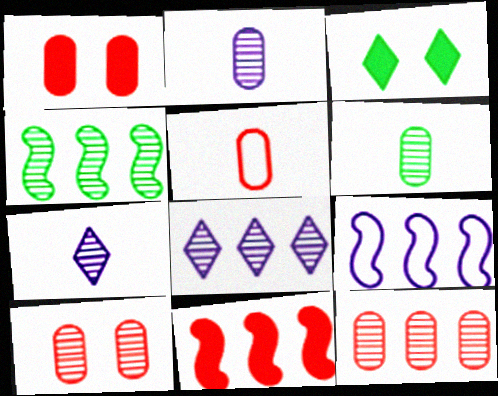[[1, 5, 12], 
[4, 7, 10], 
[4, 8, 12], 
[4, 9, 11]]